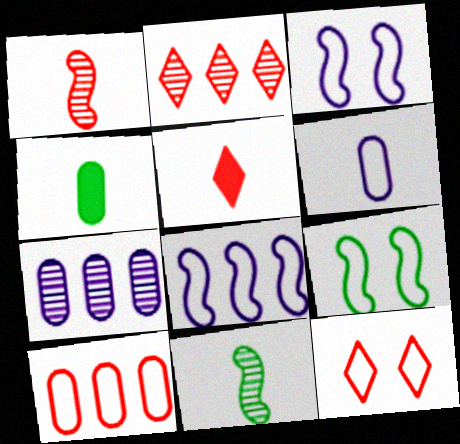[[2, 3, 4], 
[2, 5, 12], 
[5, 6, 11], 
[5, 7, 9]]